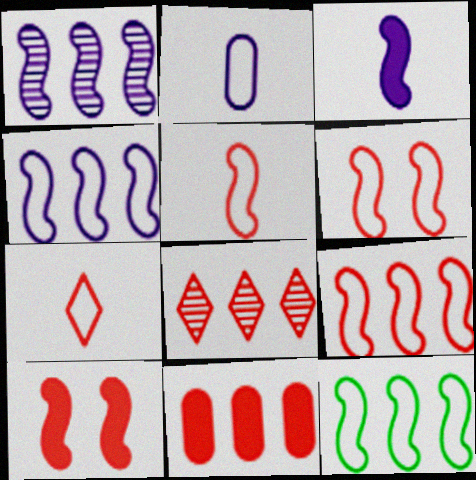[[4, 9, 12], 
[5, 6, 9], 
[8, 9, 11]]